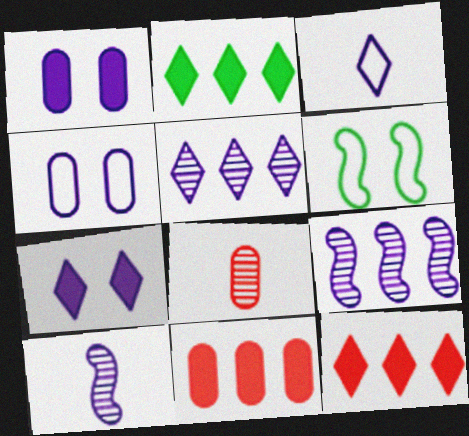[[1, 3, 9], 
[3, 5, 7]]